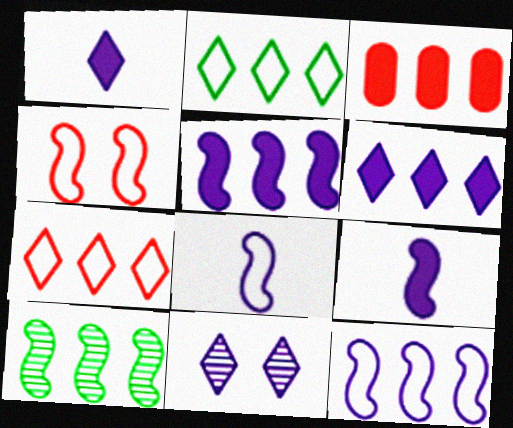[[4, 9, 10]]